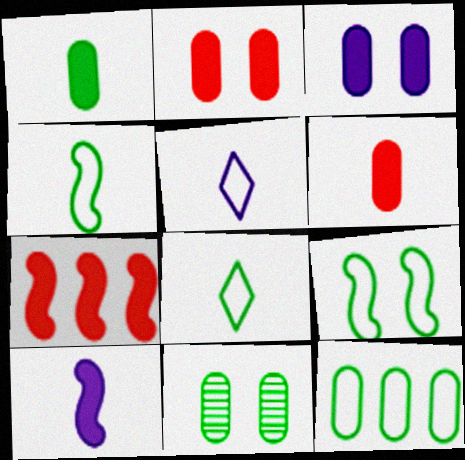[[1, 11, 12], 
[5, 7, 11], 
[8, 9, 12]]